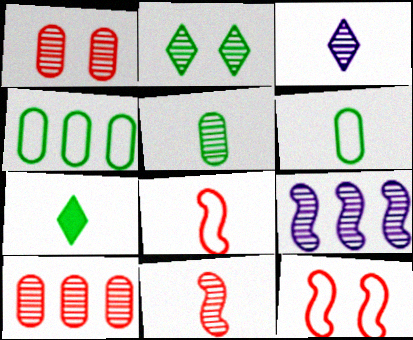[[3, 5, 11]]